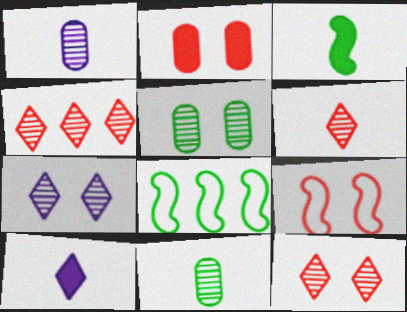[[2, 9, 12], 
[4, 6, 12]]